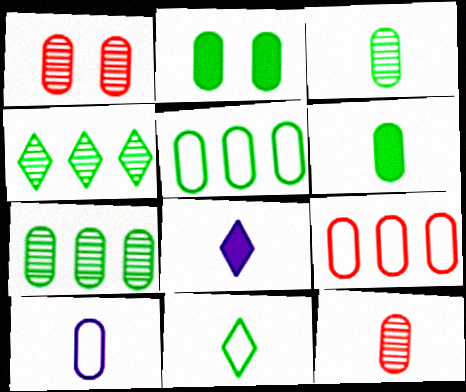[[2, 3, 5], 
[6, 10, 12]]